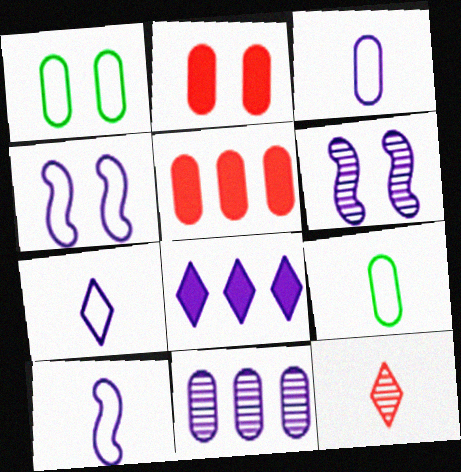[[2, 9, 11], 
[3, 6, 8], 
[3, 7, 10]]